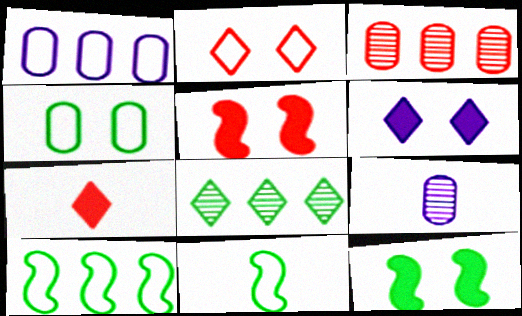[[1, 2, 11], 
[3, 6, 11], 
[7, 9, 11]]